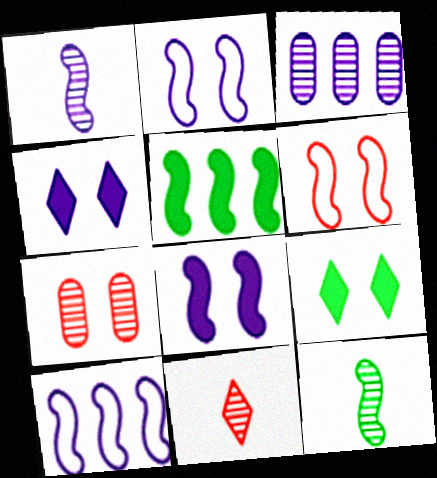[[1, 5, 6], 
[1, 8, 10], 
[2, 7, 9]]